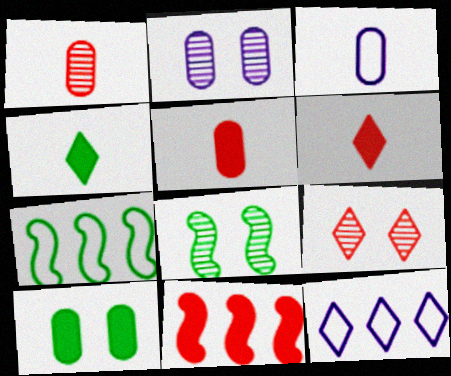[[2, 6, 7], 
[2, 8, 9], 
[4, 9, 12], 
[5, 8, 12]]